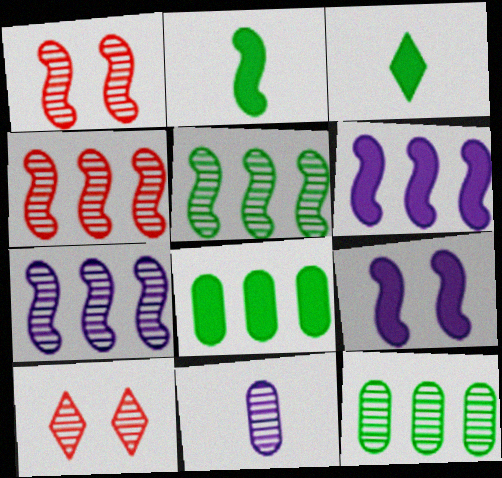[[4, 5, 7], 
[5, 10, 11]]